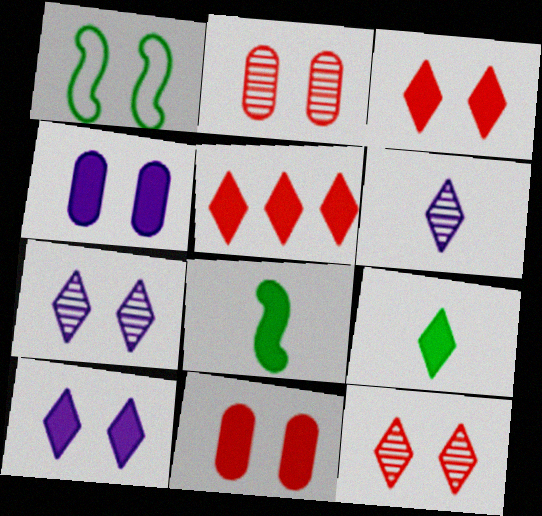[[1, 2, 10], 
[1, 4, 12], 
[1, 7, 11], 
[4, 5, 8], 
[5, 9, 10]]